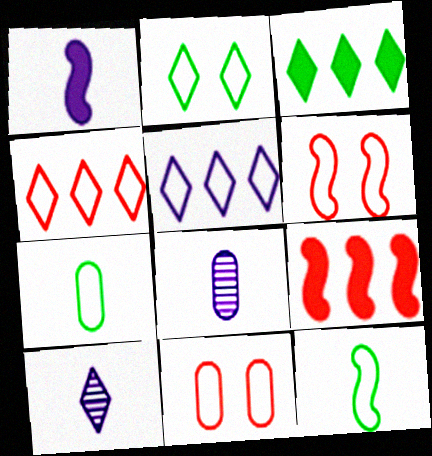[[2, 8, 9], 
[3, 6, 8], 
[5, 6, 7], 
[5, 11, 12]]